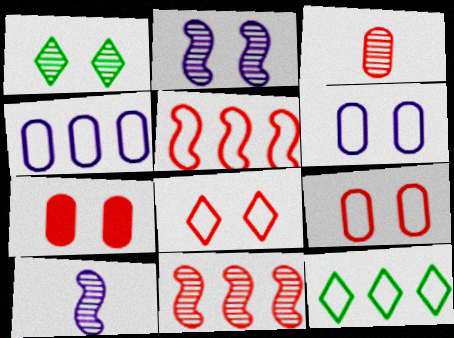[[4, 5, 12], 
[7, 10, 12]]